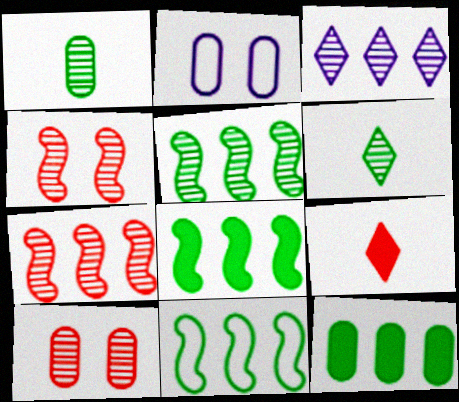[[1, 3, 4], 
[2, 5, 9], 
[5, 8, 11]]